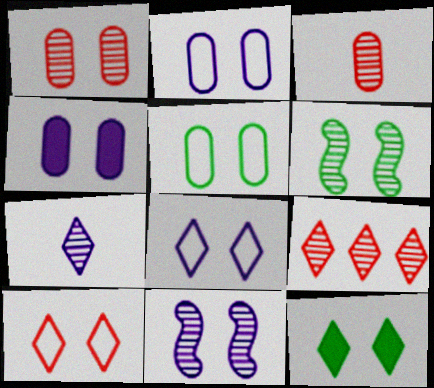[[1, 4, 5], 
[4, 6, 10], 
[4, 8, 11], 
[5, 6, 12]]